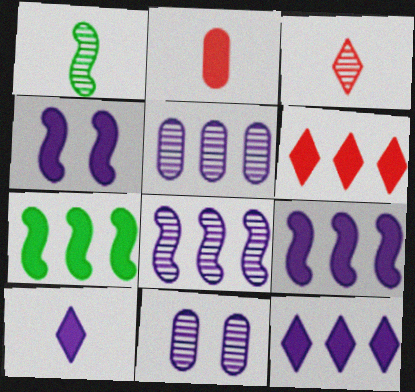[]